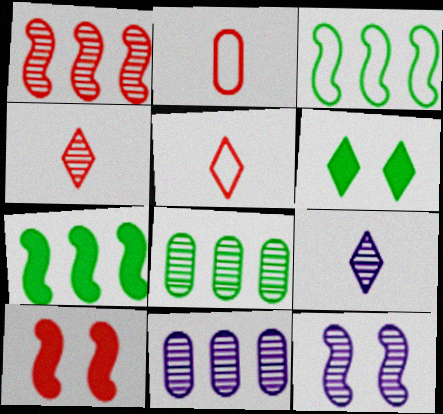[[4, 8, 12], 
[9, 11, 12]]